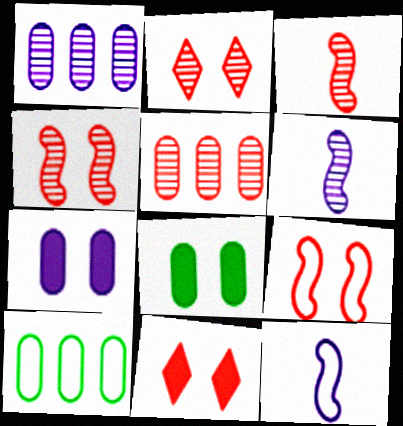[[2, 3, 5], 
[6, 10, 11]]